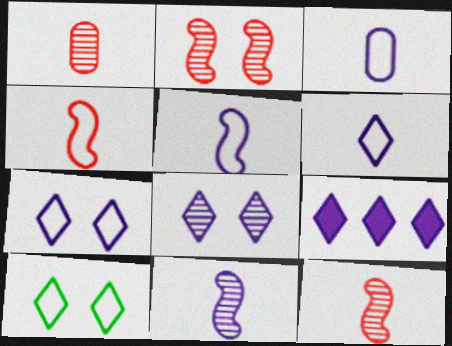[[3, 5, 6], 
[6, 8, 9]]